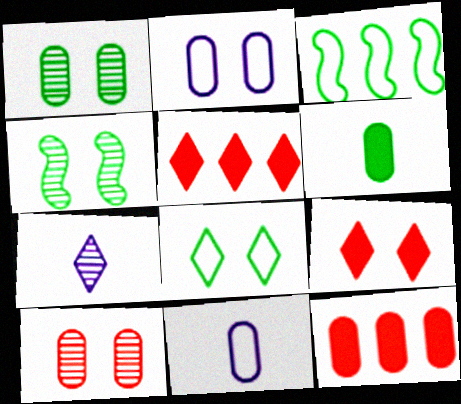[[1, 11, 12], 
[2, 4, 9], 
[4, 5, 11], 
[5, 7, 8]]